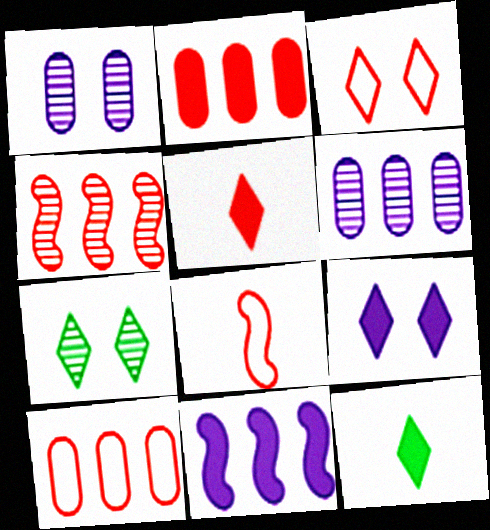[[3, 7, 9], 
[3, 8, 10]]